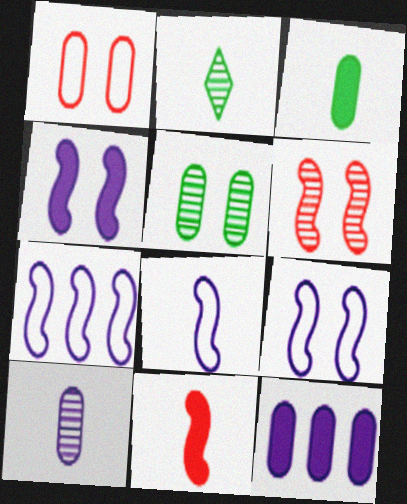[[7, 8, 9]]